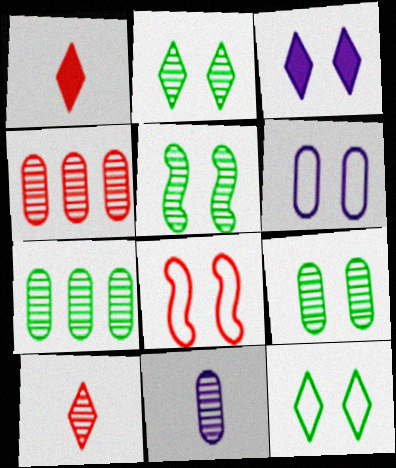[[1, 4, 8], 
[2, 5, 9], 
[3, 8, 9], 
[4, 9, 11], 
[6, 8, 12]]